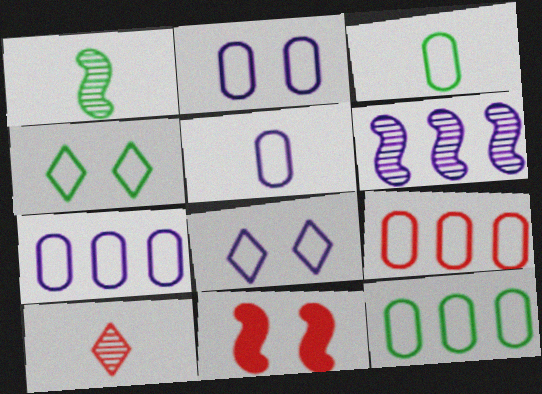[[2, 3, 9], 
[2, 5, 7], 
[7, 9, 12], 
[9, 10, 11]]